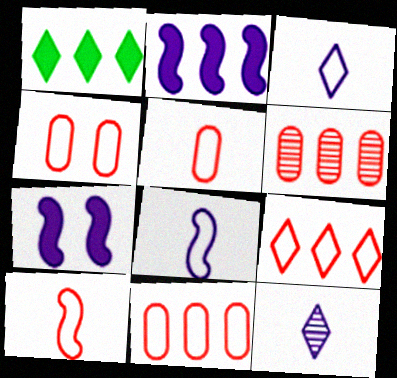[[4, 5, 11], 
[4, 9, 10]]